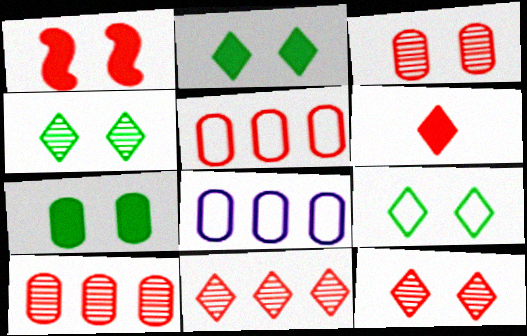[[2, 4, 9]]